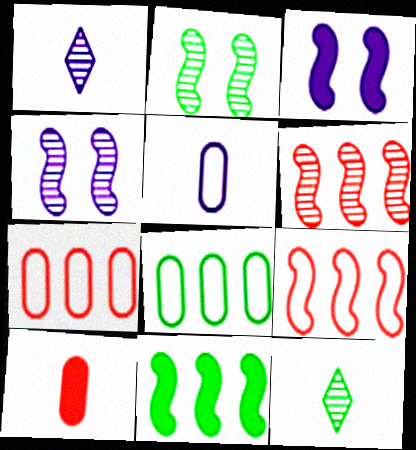[[3, 7, 12]]